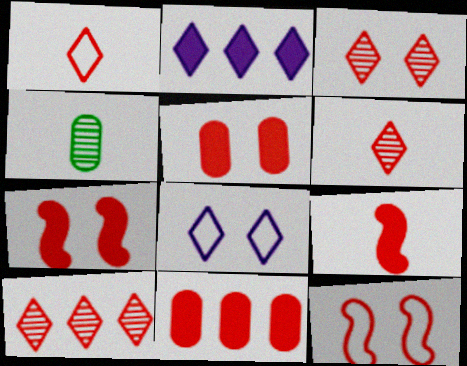[[2, 4, 12], 
[3, 5, 12], 
[3, 6, 10], 
[6, 11, 12]]